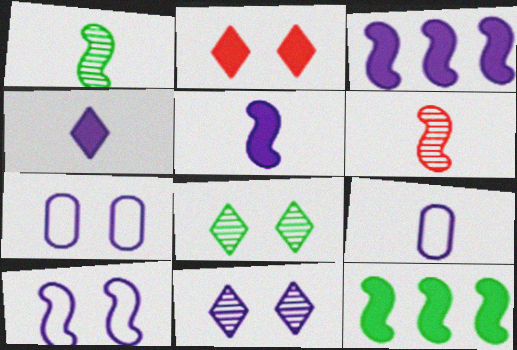[[3, 9, 11], 
[6, 10, 12]]